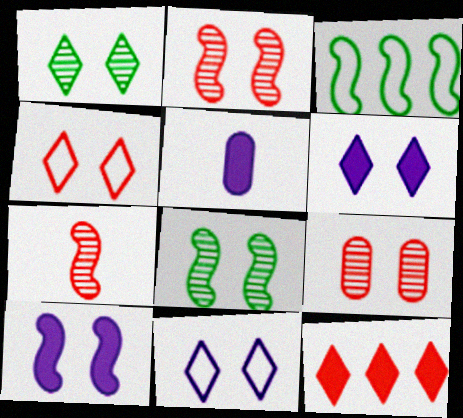[[1, 4, 6], 
[3, 7, 10]]